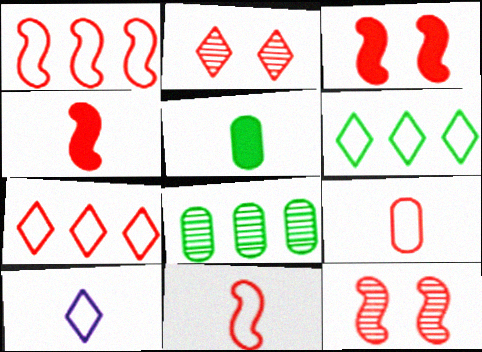[[1, 4, 12], 
[3, 8, 10]]